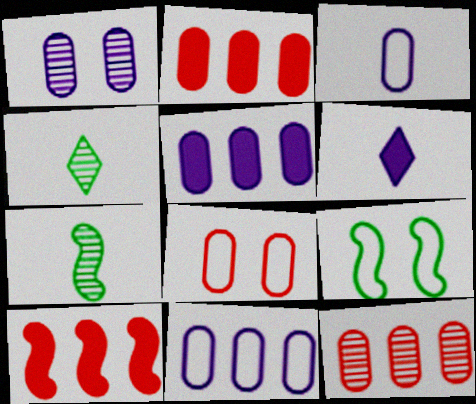[[1, 3, 5], 
[6, 9, 12]]